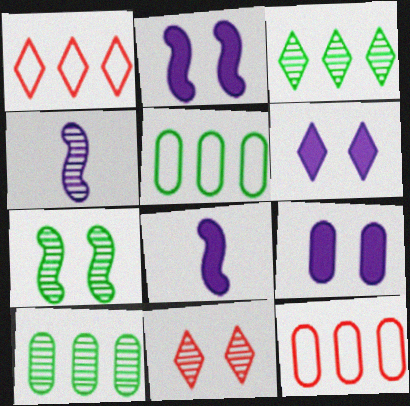[[2, 6, 9], 
[4, 10, 11], 
[5, 8, 11]]